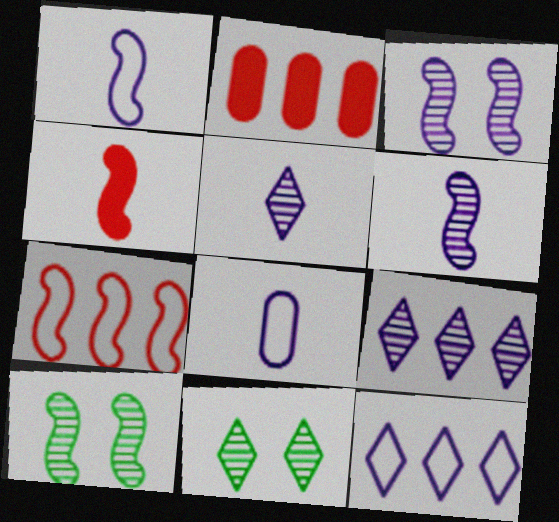[[1, 2, 11]]